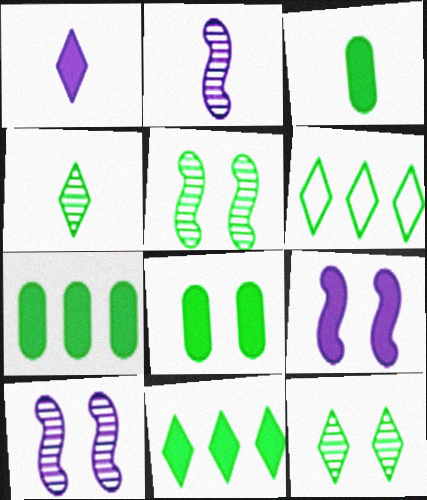[[3, 5, 6], 
[3, 7, 8]]